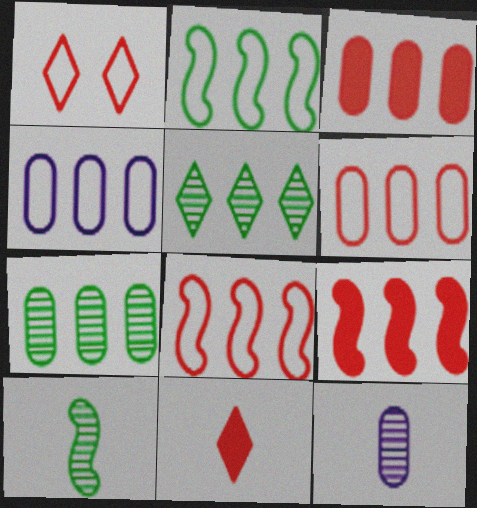[[3, 4, 7], 
[4, 5, 9]]